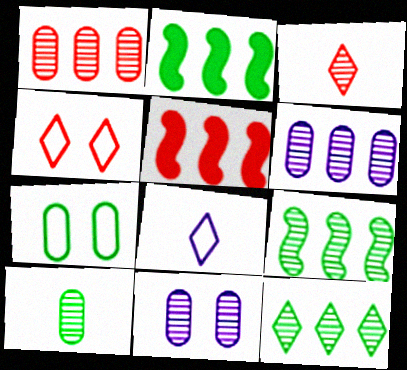[[1, 10, 11], 
[3, 9, 11]]